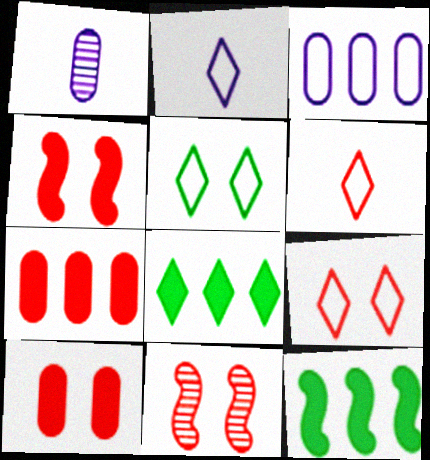[[1, 9, 12], 
[6, 7, 11], 
[9, 10, 11]]